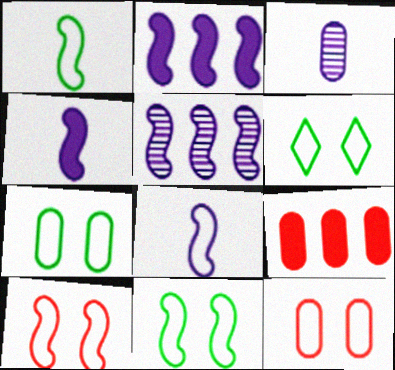[[3, 7, 9], 
[6, 7, 11]]